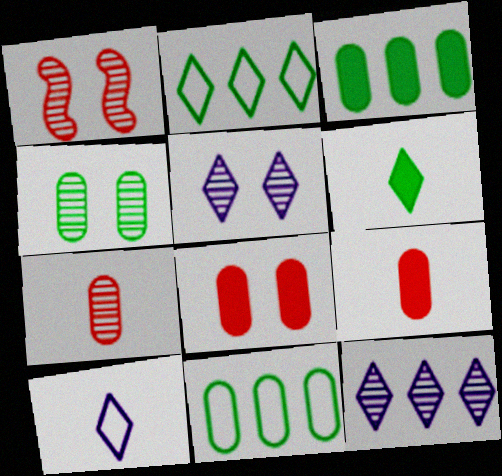[[1, 3, 10], 
[1, 4, 5]]